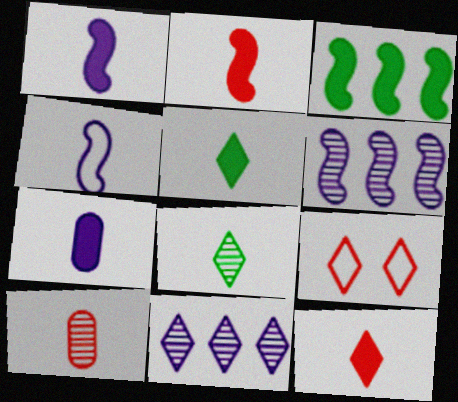[[2, 5, 7], 
[4, 5, 10], 
[5, 9, 11]]